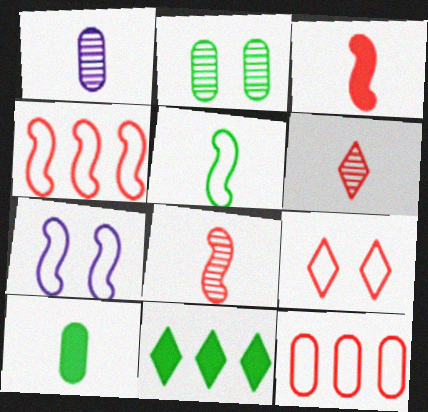[[2, 5, 11], 
[4, 5, 7]]